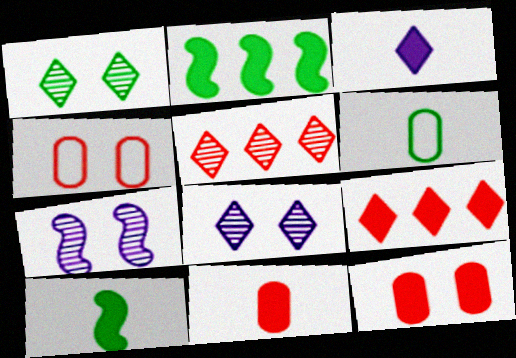[[1, 2, 6], 
[2, 3, 12], 
[3, 10, 11], 
[6, 7, 9]]